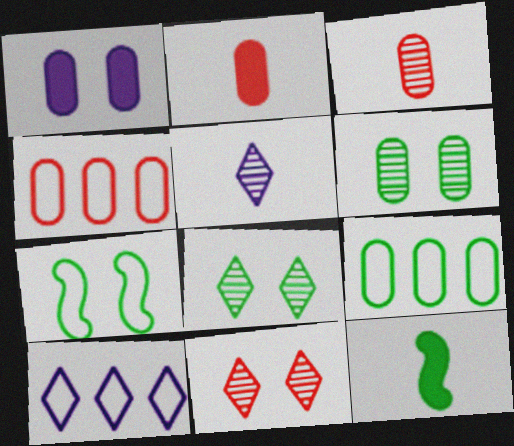[[1, 3, 9], 
[1, 7, 11], 
[8, 9, 12]]